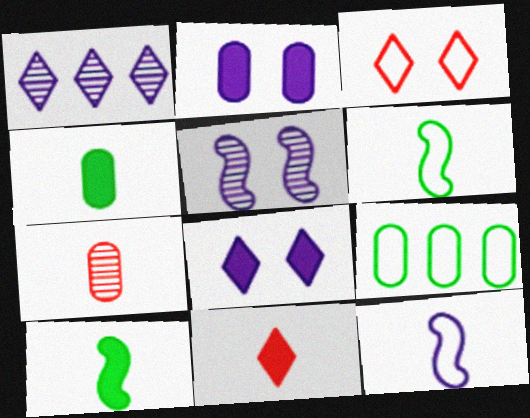[[1, 2, 12], 
[2, 7, 9], 
[3, 9, 12], 
[5, 9, 11]]